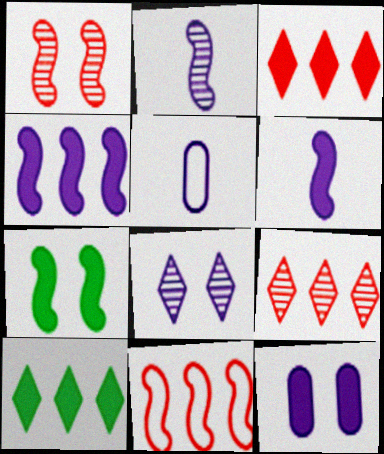[[1, 5, 10], 
[2, 7, 11], 
[4, 5, 8], 
[5, 7, 9]]